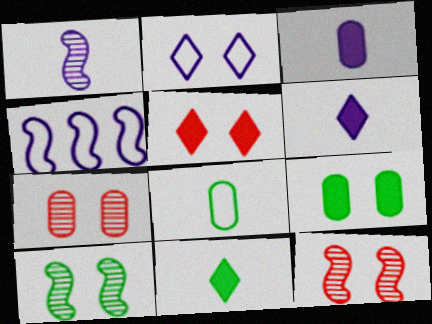[[2, 9, 12], 
[4, 7, 11]]